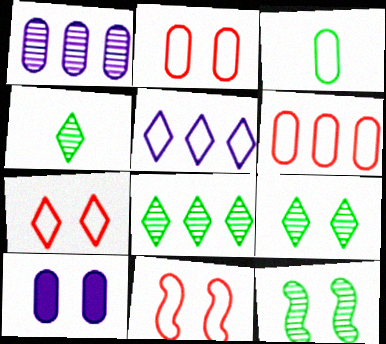[[2, 7, 11], 
[3, 5, 11], 
[4, 8, 9], 
[7, 10, 12], 
[9, 10, 11]]